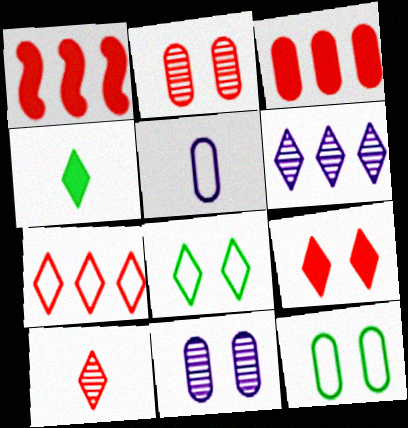[[7, 9, 10]]